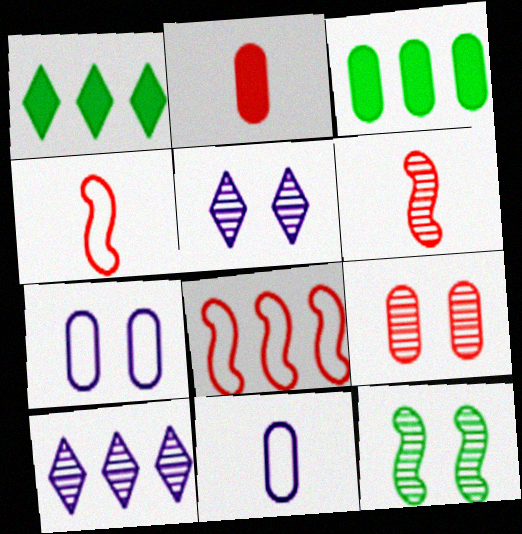[[1, 6, 7], 
[3, 4, 5], 
[3, 8, 10], 
[3, 9, 11], 
[5, 9, 12]]